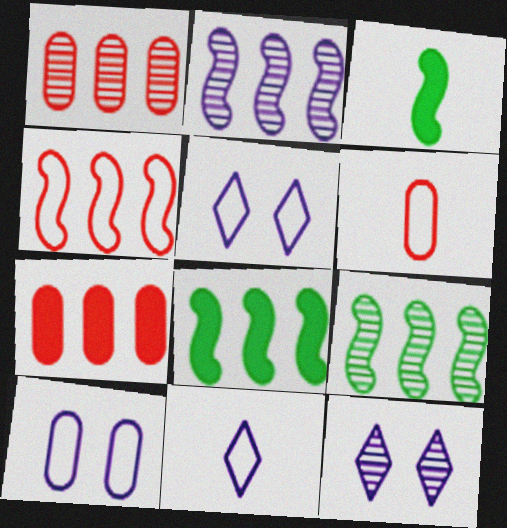[[1, 3, 5], 
[2, 4, 8], 
[6, 8, 12]]